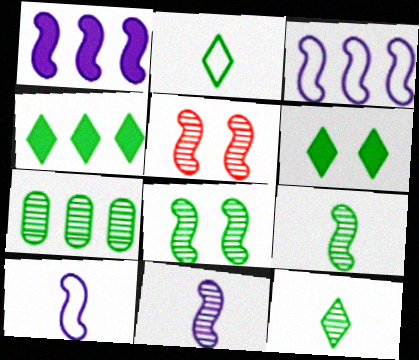[[7, 8, 12]]